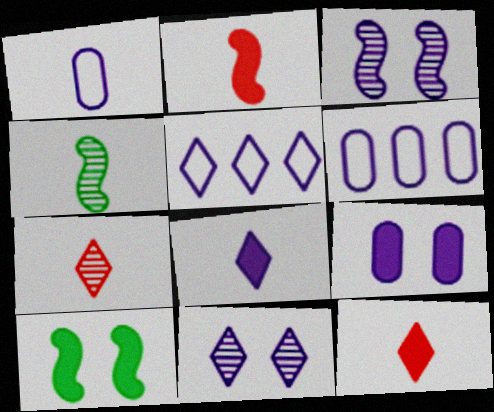[[1, 4, 12], 
[3, 6, 8], 
[5, 8, 11], 
[6, 7, 10]]